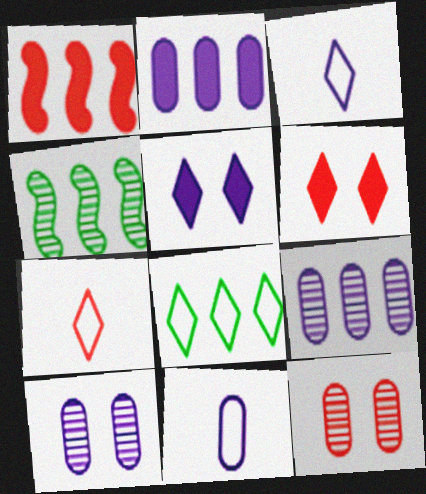[[1, 7, 12], 
[1, 8, 9], 
[2, 10, 11], 
[4, 6, 11]]